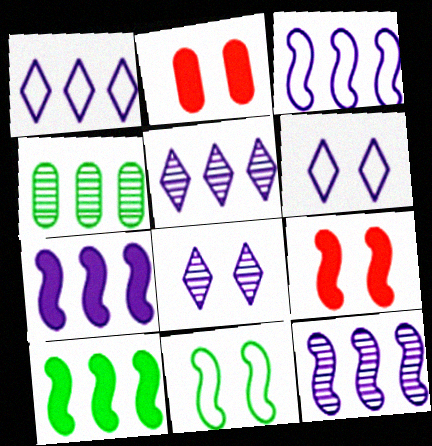[[2, 8, 11], 
[3, 7, 12]]